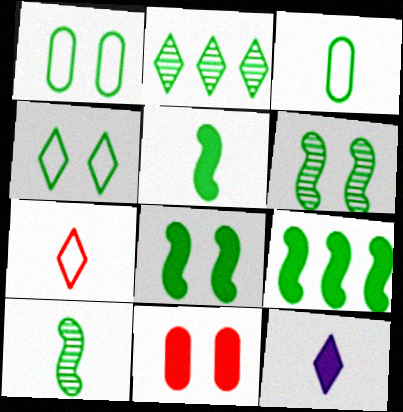[[1, 2, 5], 
[2, 3, 8], 
[5, 8, 9], 
[9, 11, 12]]